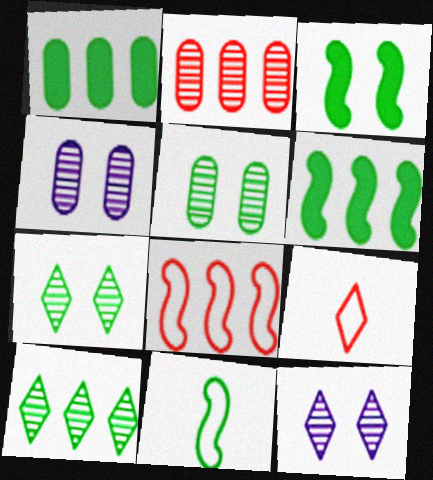[[1, 7, 11], 
[4, 6, 9]]